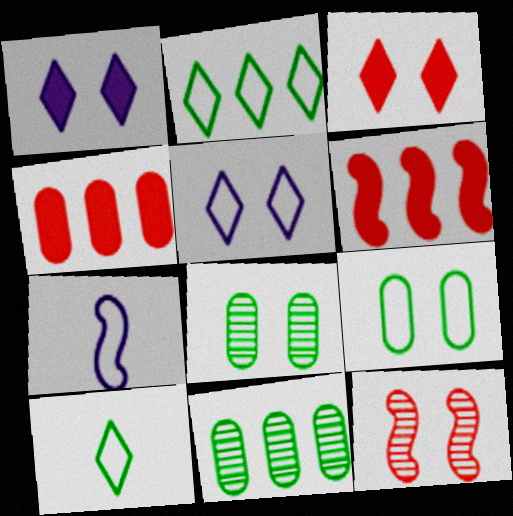[[1, 9, 12], 
[3, 7, 11]]